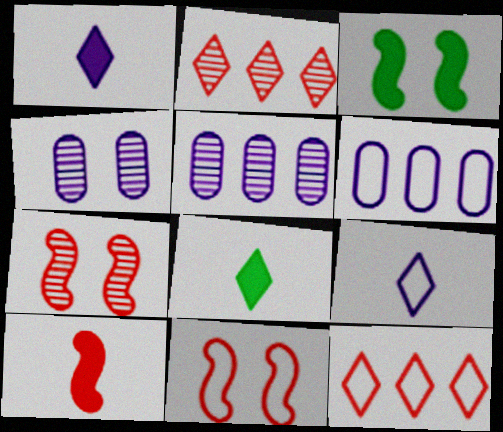[[5, 8, 11], 
[6, 7, 8]]